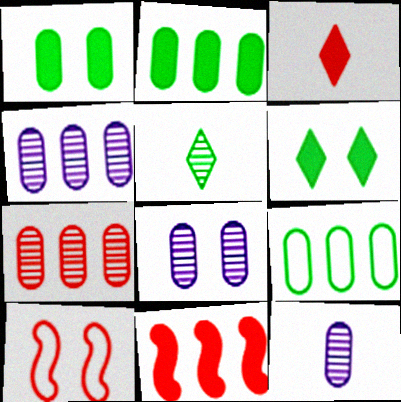[[3, 7, 10], 
[4, 8, 12], 
[6, 8, 10]]